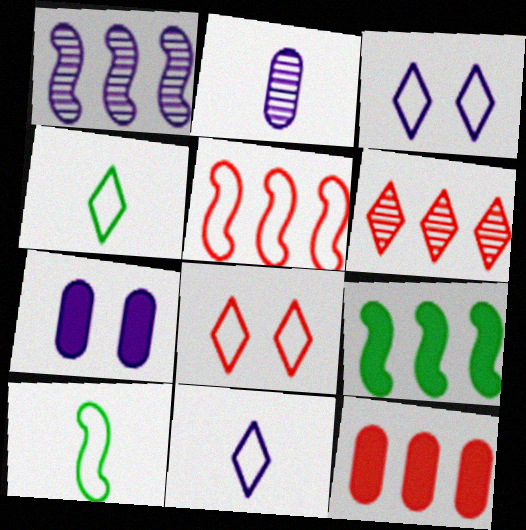[[1, 5, 9], 
[1, 7, 11], 
[2, 8, 9], 
[5, 6, 12], 
[6, 7, 10]]